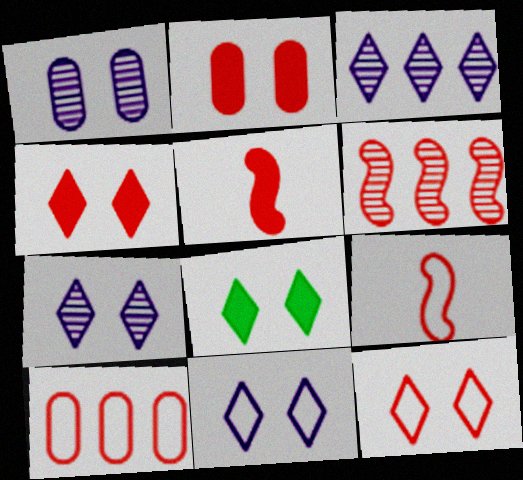[[7, 8, 12], 
[9, 10, 12]]